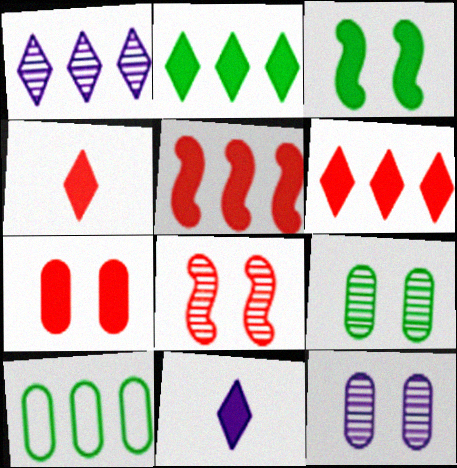[[1, 5, 10], 
[4, 5, 7], 
[8, 10, 11]]